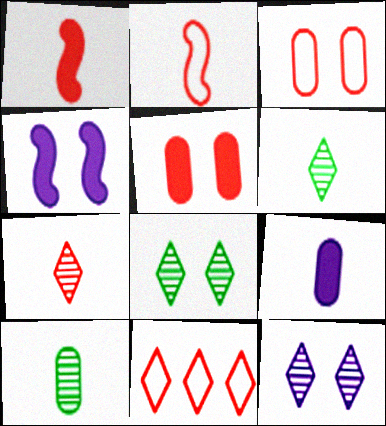[[2, 3, 11], 
[2, 6, 9], 
[3, 4, 8], 
[4, 10, 11]]